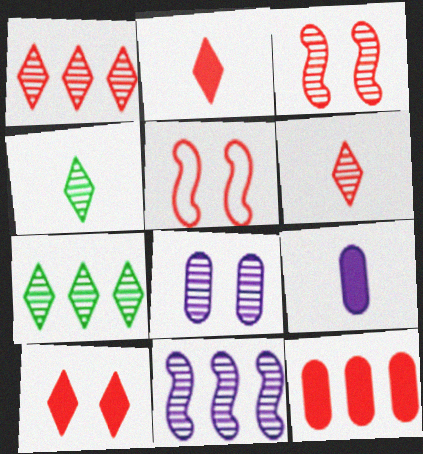[[5, 6, 12], 
[5, 7, 9]]